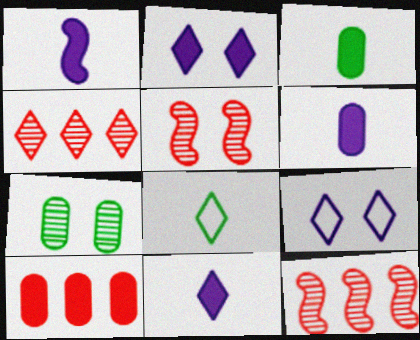[[1, 6, 11], 
[2, 4, 8], 
[3, 9, 12]]